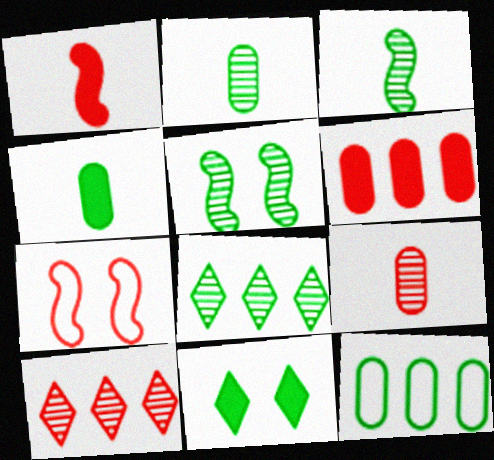[[2, 5, 8], 
[3, 11, 12]]